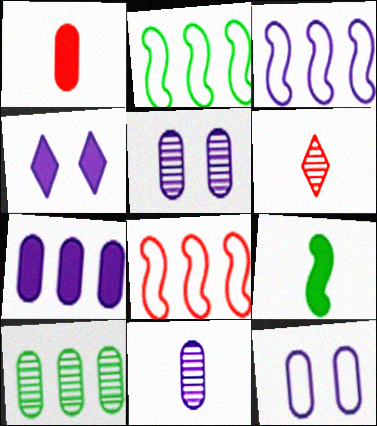[[1, 10, 12], 
[2, 3, 8], 
[3, 4, 11], 
[7, 11, 12]]